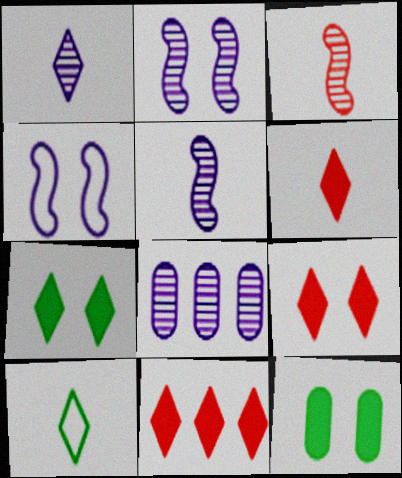[[1, 2, 8], 
[1, 6, 10], 
[6, 9, 11]]